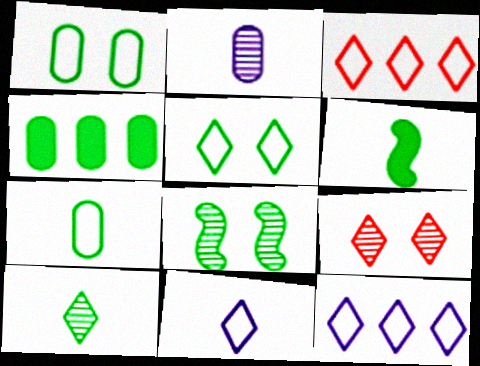[[3, 5, 11], 
[6, 7, 10]]